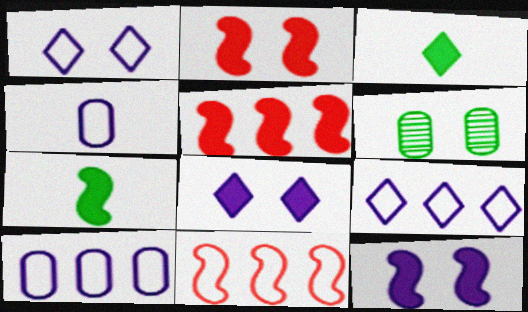[[1, 2, 6], 
[5, 7, 12]]